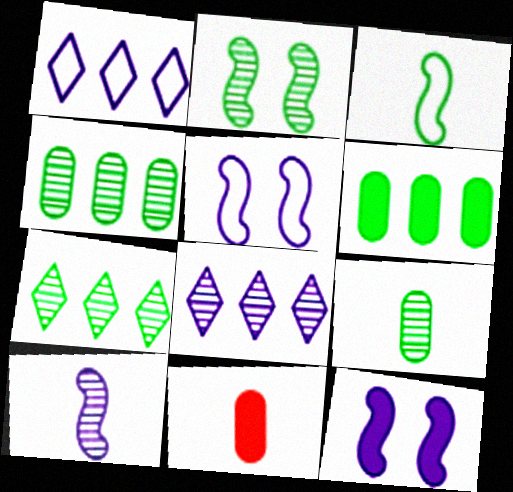[[1, 2, 11], 
[2, 7, 9], 
[5, 7, 11]]